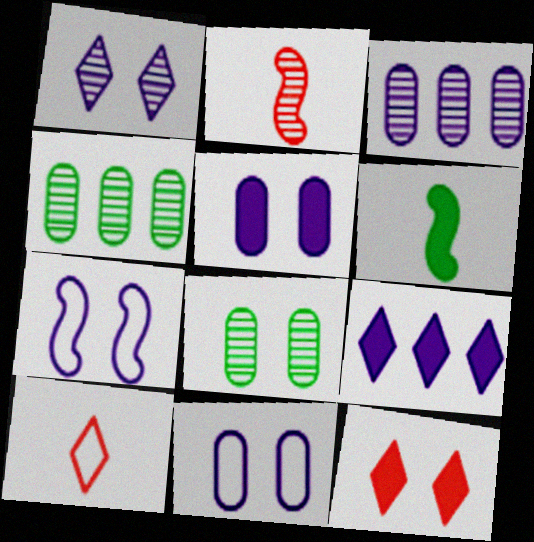[[1, 2, 4], 
[1, 5, 7], 
[7, 8, 12]]